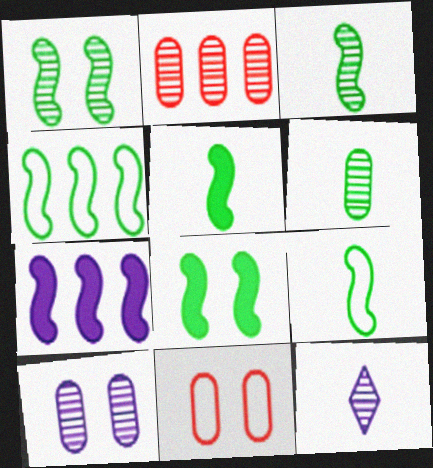[[1, 2, 12], 
[1, 4, 5], 
[2, 6, 10], 
[3, 4, 8], 
[3, 5, 9]]